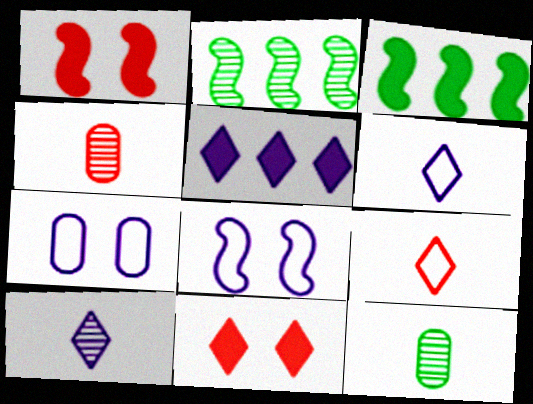[]